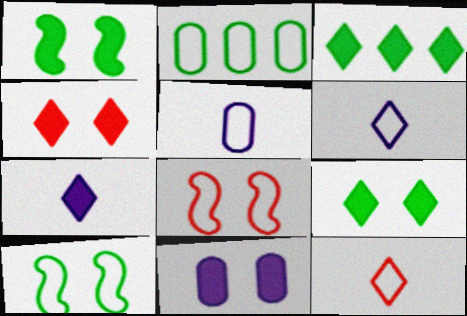[[1, 4, 11], 
[2, 6, 8], 
[3, 4, 7]]